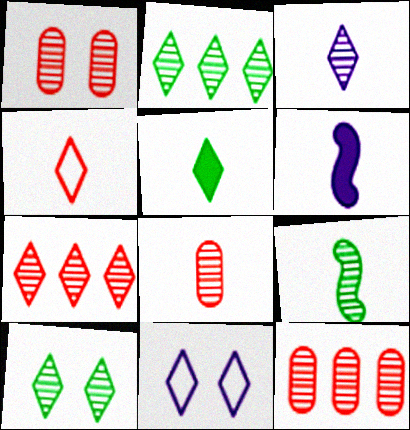[[1, 8, 12], 
[3, 4, 5], 
[3, 7, 10], 
[3, 8, 9], 
[5, 7, 11]]